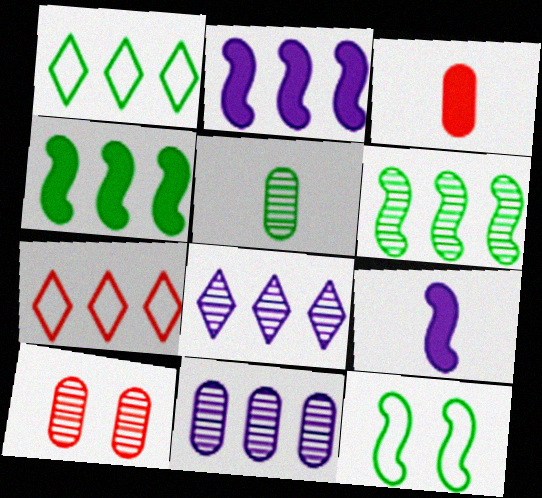[[1, 9, 10], 
[3, 8, 12], 
[4, 7, 11], 
[5, 10, 11]]